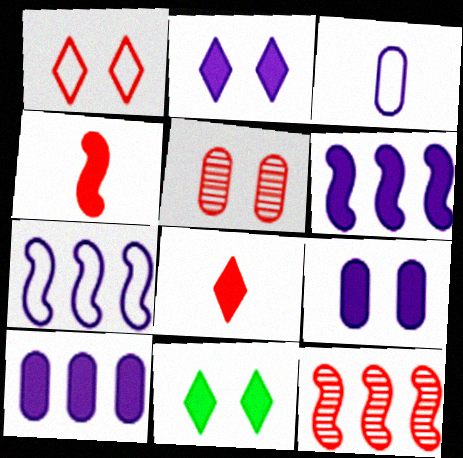[[3, 11, 12], 
[4, 10, 11]]